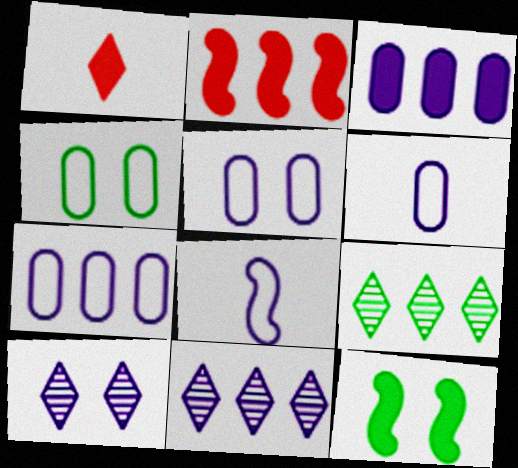[[1, 3, 12], 
[2, 7, 9], 
[3, 8, 10], 
[5, 6, 7]]